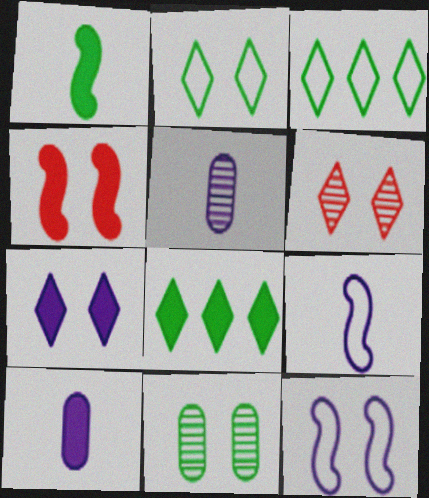[[1, 3, 11], 
[2, 6, 7], 
[3, 4, 5], 
[4, 8, 10]]